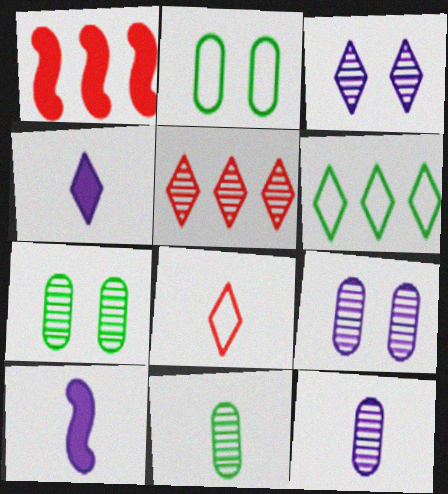[[2, 5, 10], 
[8, 10, 11]]